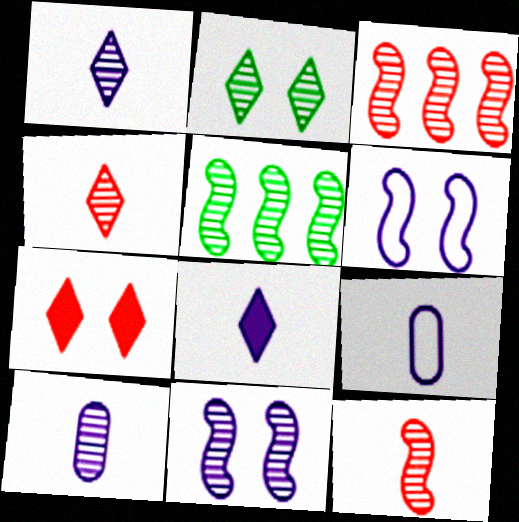[[2, 3, 10], 
[5, 7, 9], 
[5, 11, 12]]